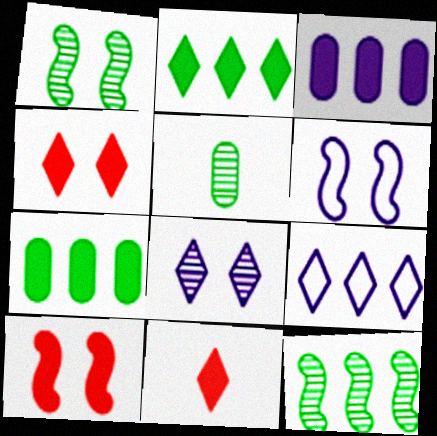[[1, 6, 10], 
[5, 9, 10]]